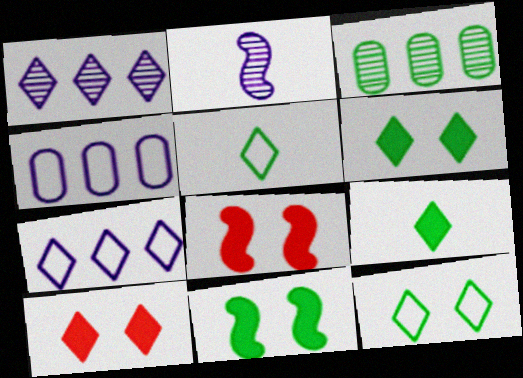[[1, 5, 10], 
[3, 5, 11]]